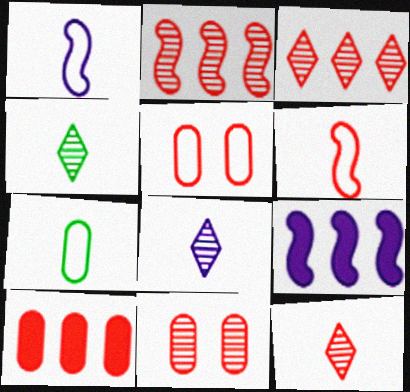[[2, 11, 12], 
[4, 5, 9], 
[4, 8, 12]]